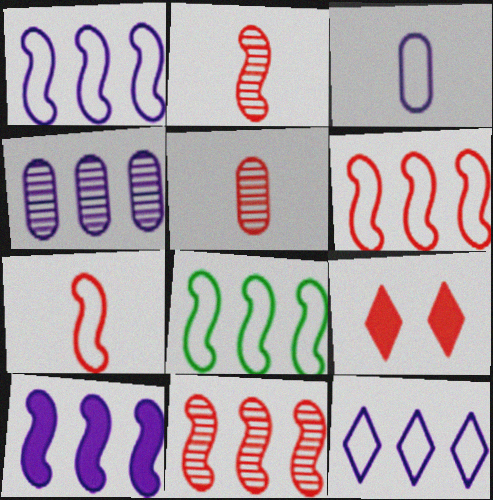[[1, 6, 8], 
[4, 10, 12], 
[5, 6, 9], 
[8, 10, 11]]